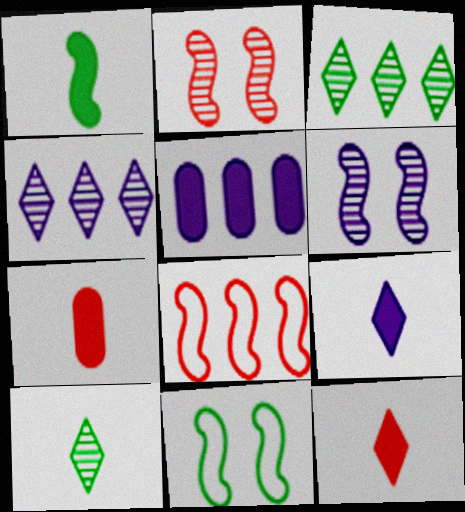[[1, 6, 8], 
[1, 7, 9], 
[3, 5, 8], 
[4, 7, 11]]